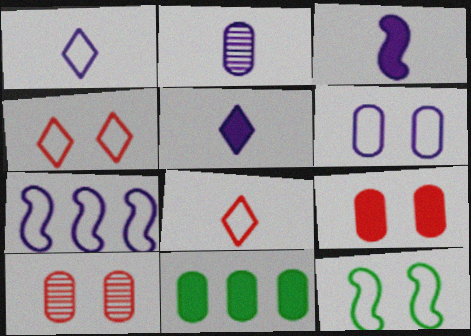[[1, 2, 3], 
[1, 6, 7], 
[4, 6, 12]]